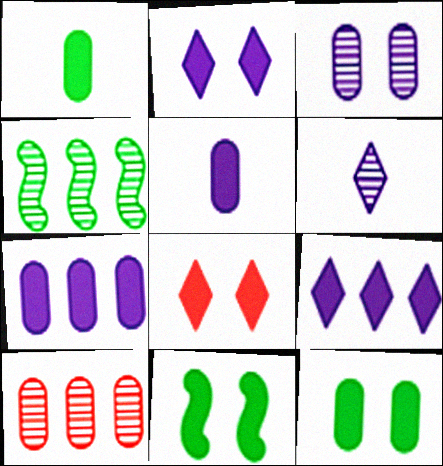[]